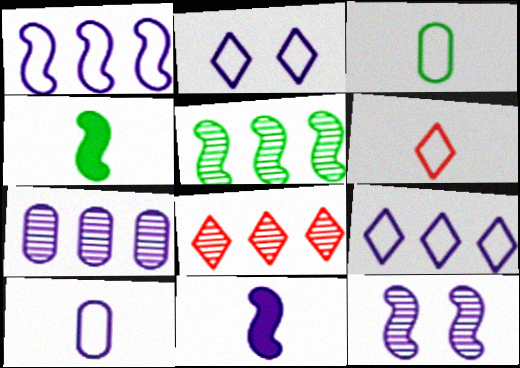[[1, 2, 10], 
[1, 11, 12], 
[2, 7, 11], 
[5, 7, 8]]